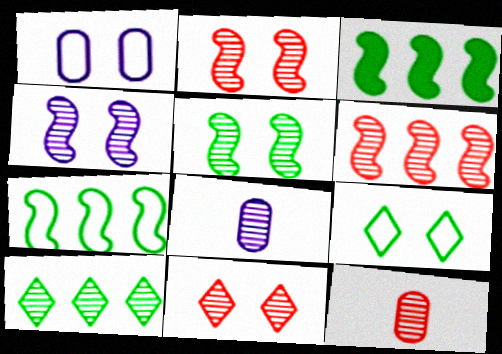[[2, 4, 5], 
[2, 8, 10], 
[4, 10, 12], 
[6, 11, 12]]